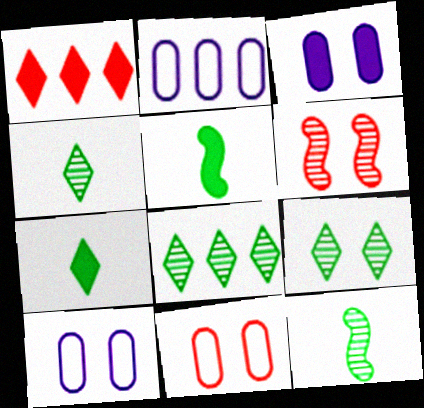[[1, 3, 5], 
[1, 10, 12], 
[2, 6, 7], 
[4, 8, 9]]